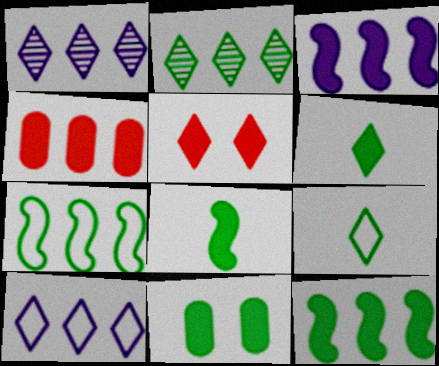[[1, 4, 7], 
[1, 5, 9], 
[6, 11, 12]]